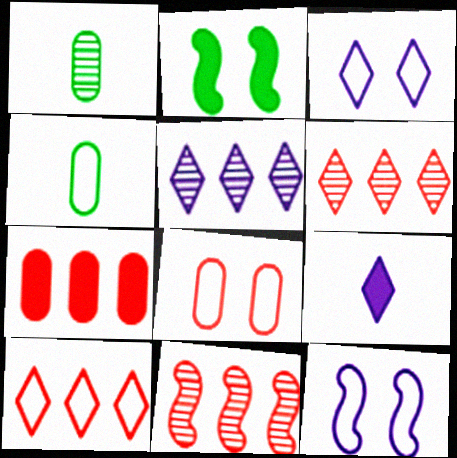[[2, 7, 9], 
[3, 5, 9], 
[4, 10, 12], 
[7, 10, 11]]